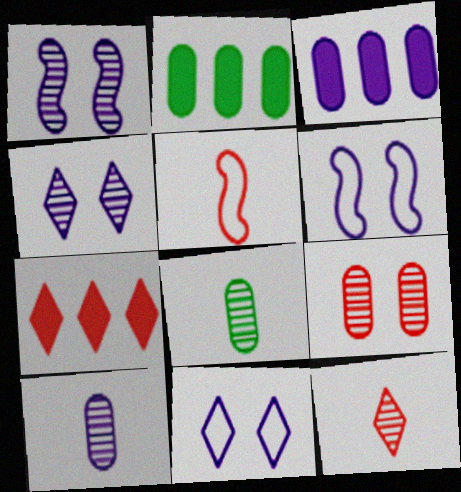[[2, 4, 5], 
[2, 6, 12], 
[5, 7, 9], 
[6, 7, 8]]